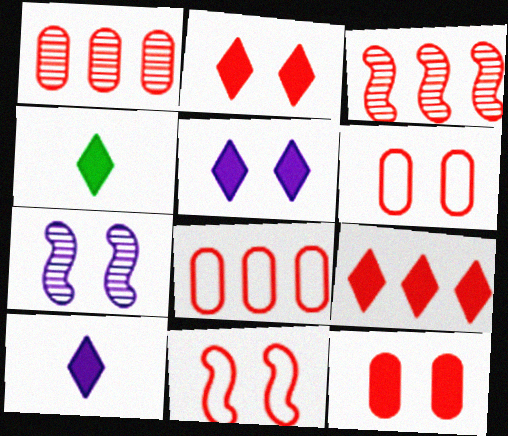[[3, 8, 9], 
[4, 5, 9], 
[4, 7, 8]]